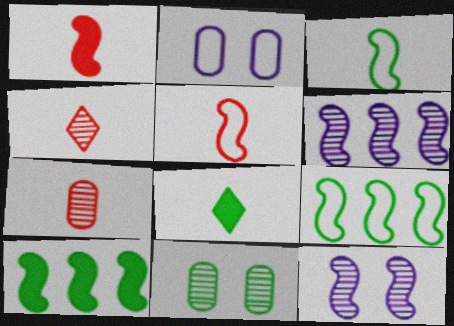[[1, 9, 12], 
[2, 4, 10], 
[4, 6, 11], 
[5, 10, 12], 
[8, 9, 11]]